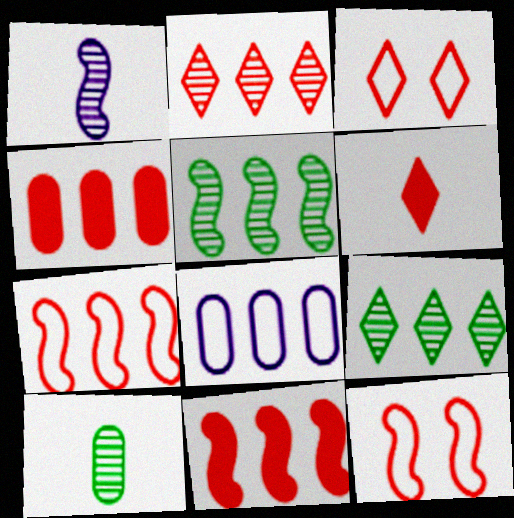[[2, 3, 6], 
[2, 4, 7], 
[8, 9, 11]]